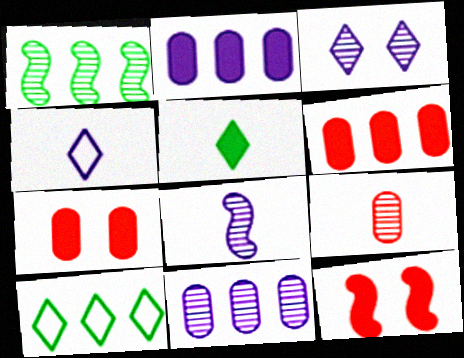[[1, 3, 9], 
[1, 4, 7], 
[2, 5, 12], 
[3, 8, 11], 
[7, 8, 10]]